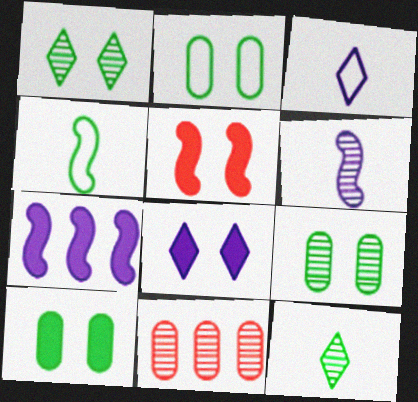[[1, 6, 11], 
[2, 9, 10], 
[4, 8, 11], 
[5, 8, 10]]